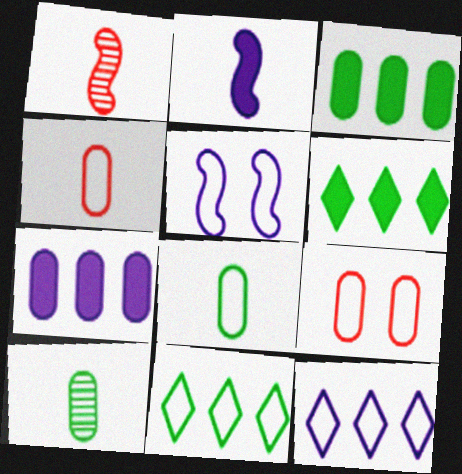[[4, 5, 11], 
[7, 9, 10]]